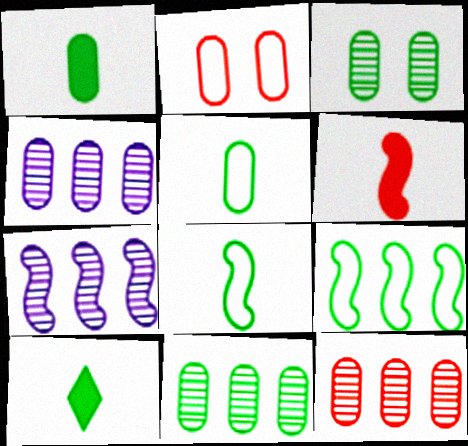[[1, 2, 4], 
[2, 7, 10], 
[3, 9, 10], 
[4, 11, 12]]